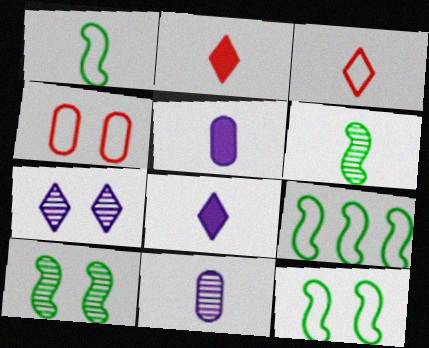[[1, 2, 11], 
[1, 9, 12], 
[3, 5, 6]]